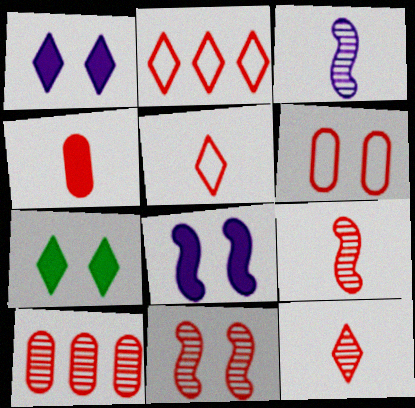[[2, 4, 11], 
[4, 5, 9], 
[4, 6, 10], 
[10, 11, 12]]